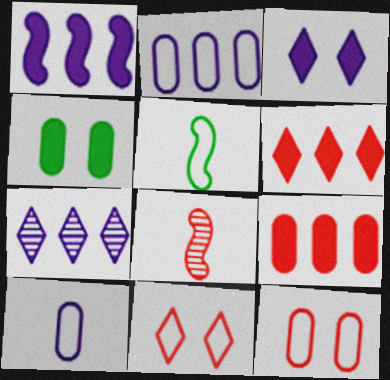[[1, 2, 7], 
[2, 5, 11], 
[6, 8, 12], 
[8, 9, 11]]